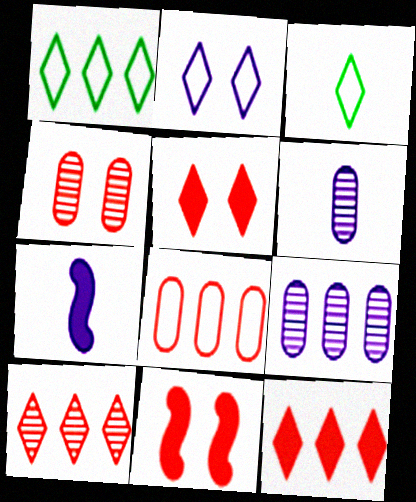[[1, 4, 7], 
[1, 6, 11], 
[2, 7, 9], 
[3, 9, 11]]